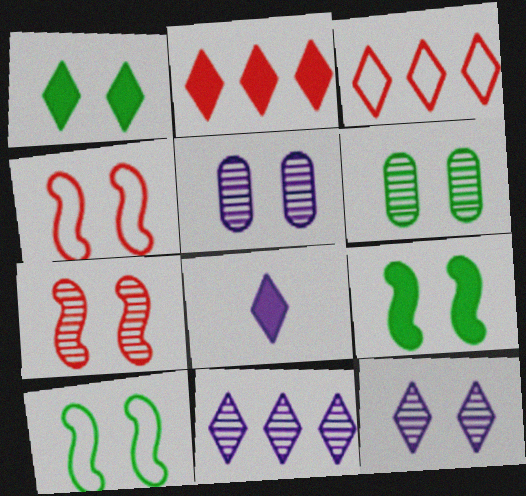[[1, 2, 8], 
[1, 4, 5], 
[1, 6, 10], 
[6, 7, 12]]